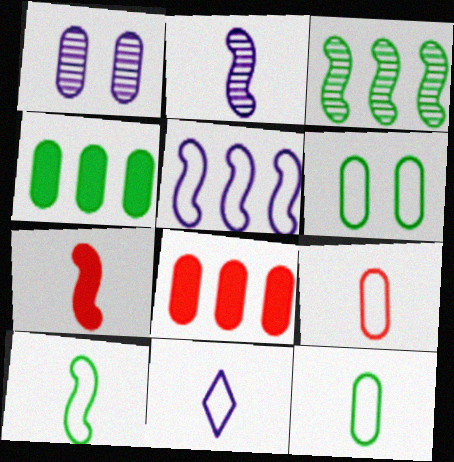[[1, 4, 9], 
[1, 8, 12], 
[2, 7, 10], 
[9, 10, 11]]